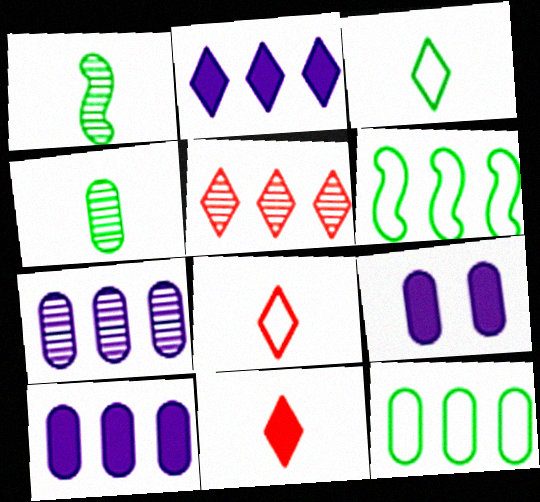[[5, 6, 10]]